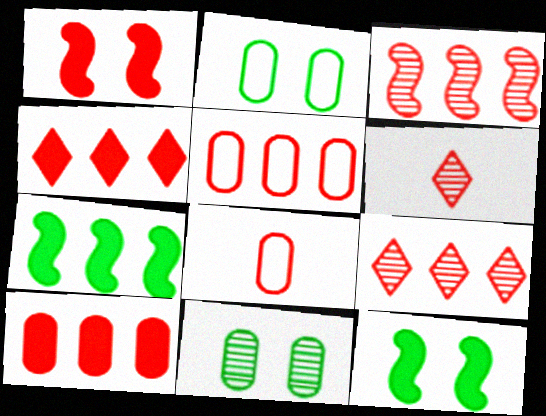[[1, 5, 6], 
[1, 8, 9], 
[3, 4, 5]]